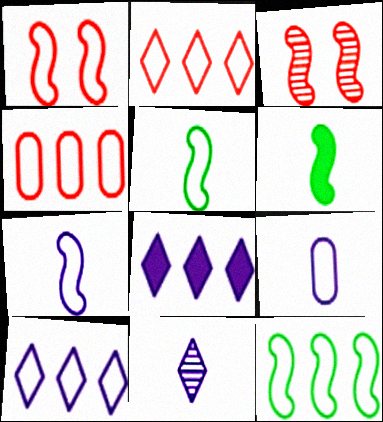[[1, 7, 12], 
[4, 10, 12]]